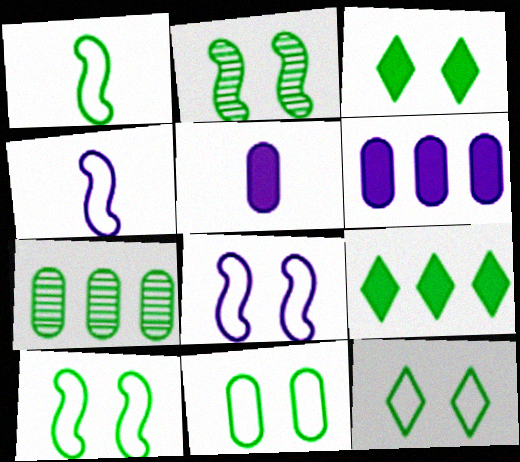[[1, 3, 7], 
[2, 3, 11], 
[10, 11, 12]]